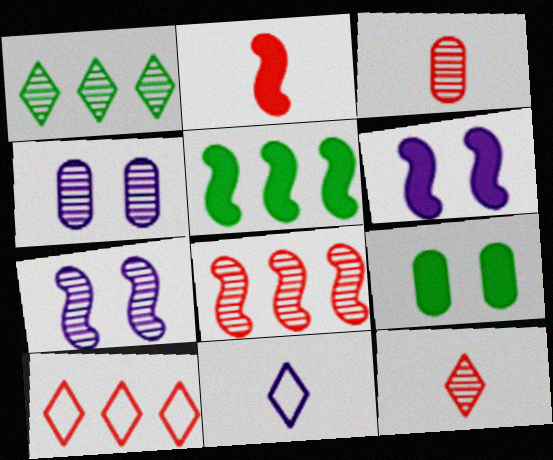[[1, 3, 7], 
[2, 5, 6], 
[8, 9, 11]]